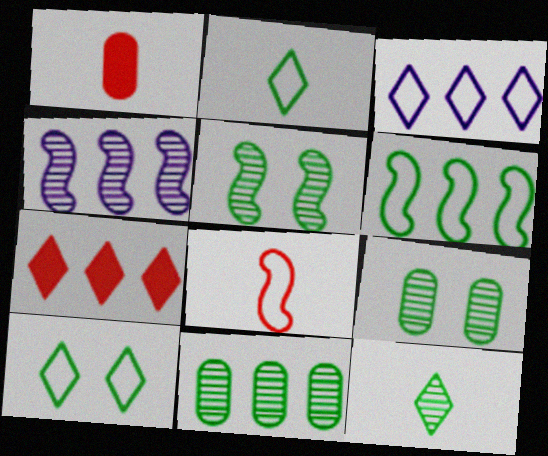[[1, 3, 5], 
[1, 4, 10], 
[5, 11, 12]]